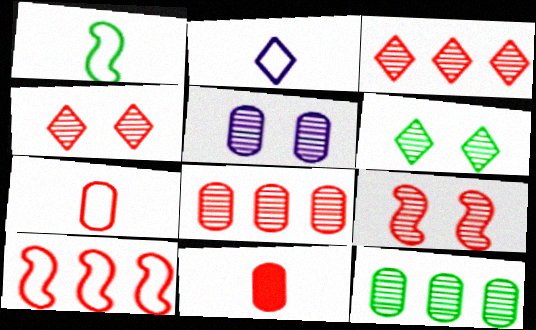[[1, 2, 7], 
[4, 10, 11], 
[5, 6, 9]]